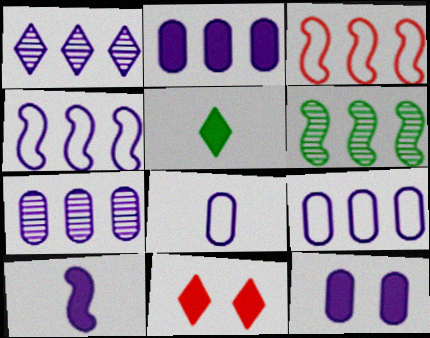[[1, 2, 4], 
[2, 7, 9], 
[6, 8, 11], 
[7, 8, 12]]